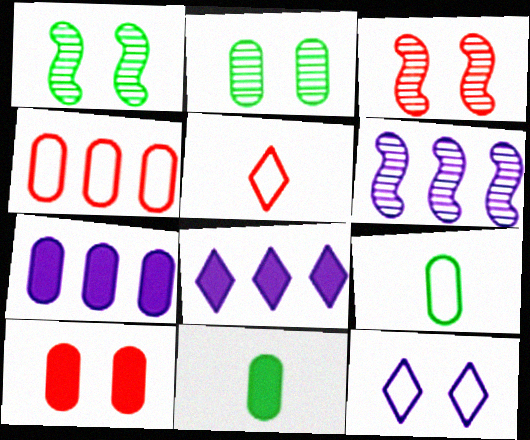[[1, 5, 7], 
[1, 10, 12], 
[3, 8, 9], 
[7, 10, 11]]